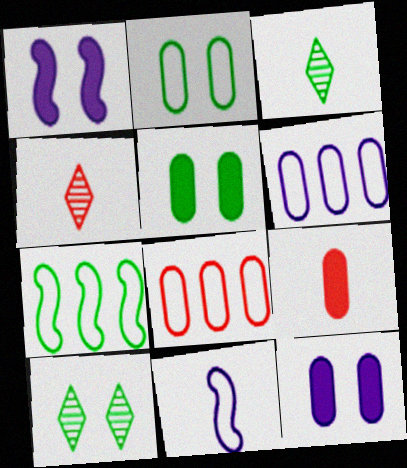[[1, 3, 8], 
[3, 5, 7], 
[3, 9, 11], 
[4, 7, 12]]